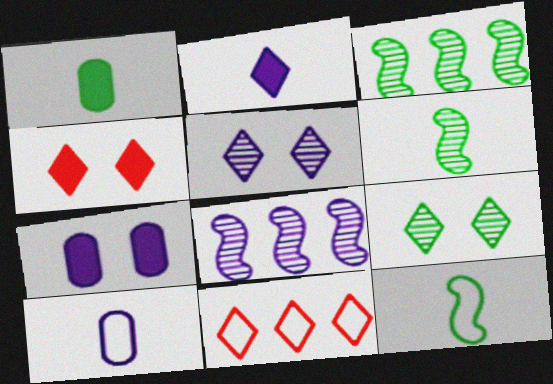[[2, 9, 11], 
[3, 4, 10], 
[6, 7, 11]]